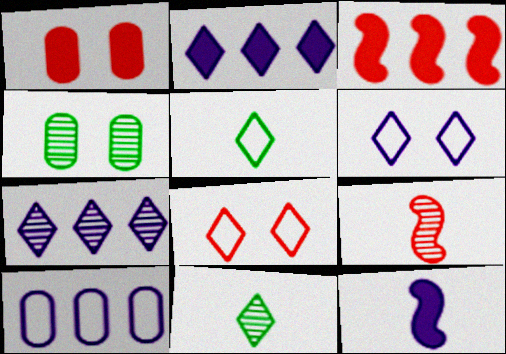[[2, 8, 11], 
[4, 7, 9]]